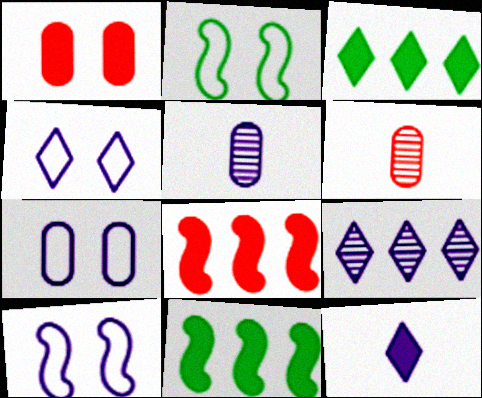[[1, 11, 12], 
[3, 6, 10], 
[4, 6, 11], 
[4, 7, 10], 
[4, 9, 12]]